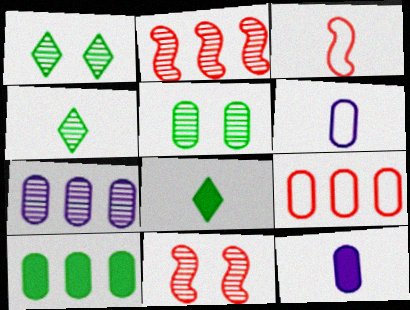[[3, 4, 12], 
[4, 7, 11], 
[5, 9, 12], 
[7, 9, 10]]